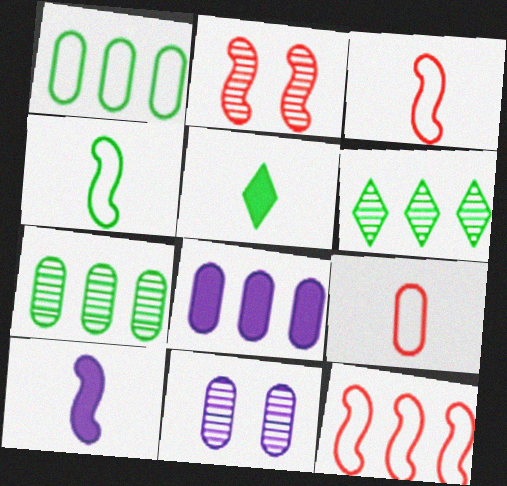[[5, 11, 12], 
[6, 8, 12]]